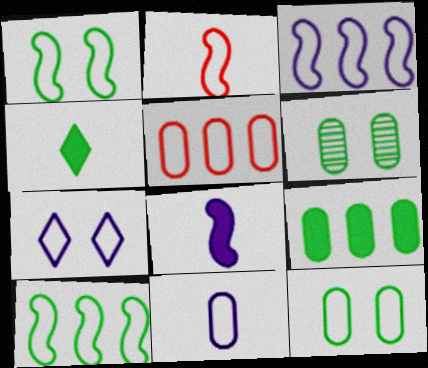[[1, 2, 3], 
[3, 7, 11], 
[4, 6, 10], 
[5, 11, 12]]